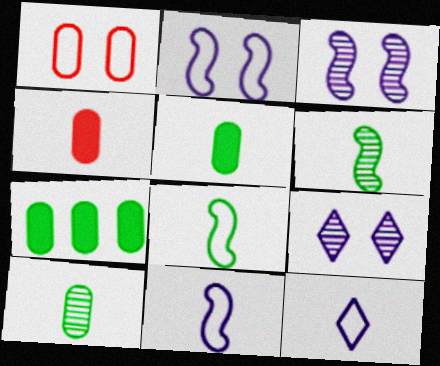[[4, 6, 12]]